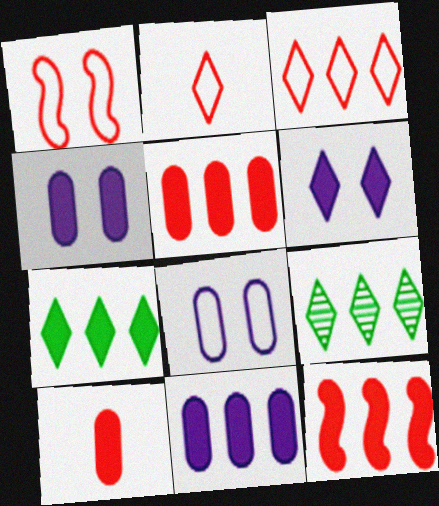[[2, 6, 9], 
[7, 11, 12]]